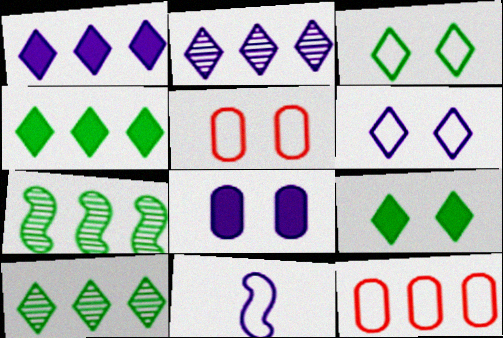[[1, 7, 12], 
[2, 8, 11], 
[3, 11, 12]]